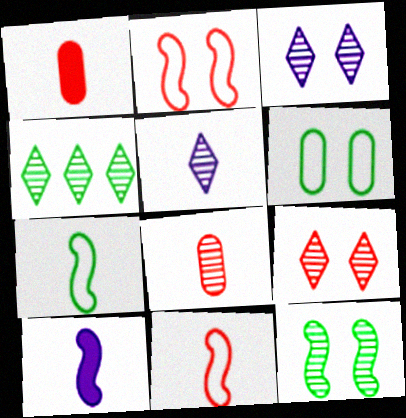[[1, 5, 7], 
[4, 5, 9]]